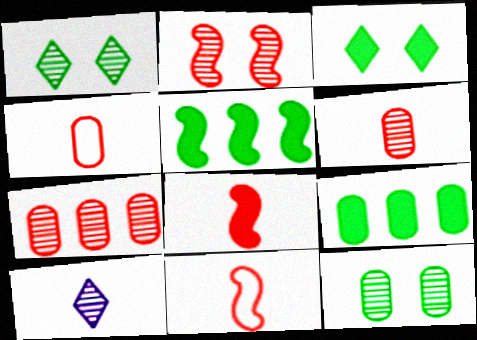[]